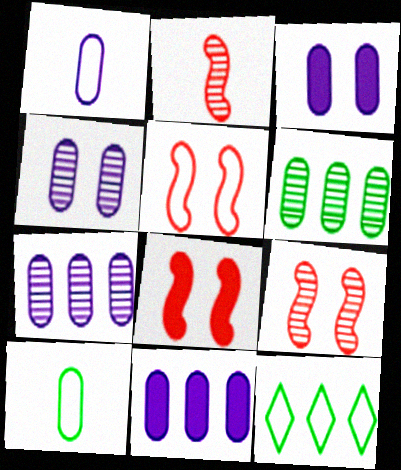[[1, 3, 7], 
[1, 4, 11], 
[1, 5, 12], 
[2, 3, 12], 
[5, 8, 9]]